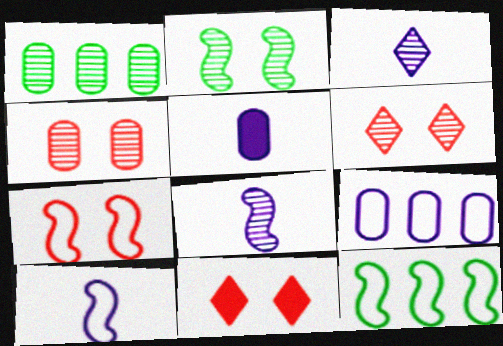[[1, 6, 8], 
[1, 10, 11], 
[3, 5, 10], 
[4, 7, 11], 
[5, 6, 12], 
[7, 10, 12]]